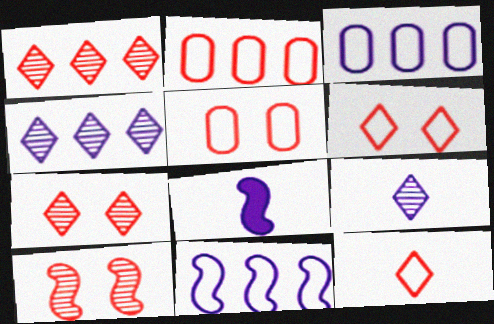[]